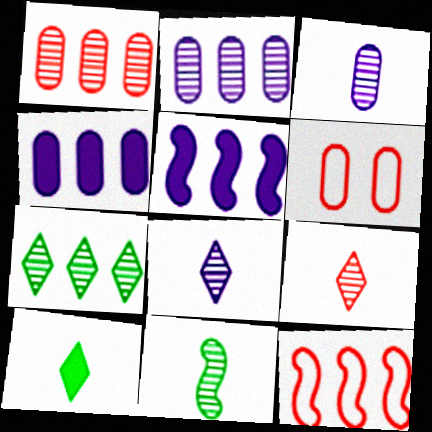[[3, 9, 11], 
[4, 7, 12]]